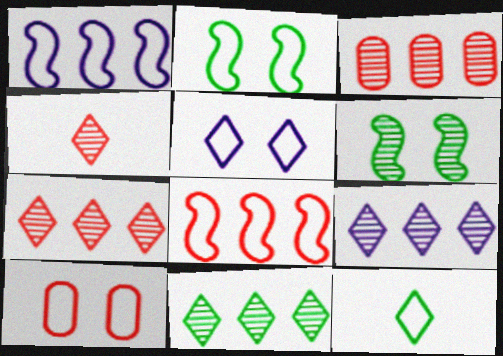[[1, 10, 12], 
[2, 5, 10], 
[7, 9, 11]]